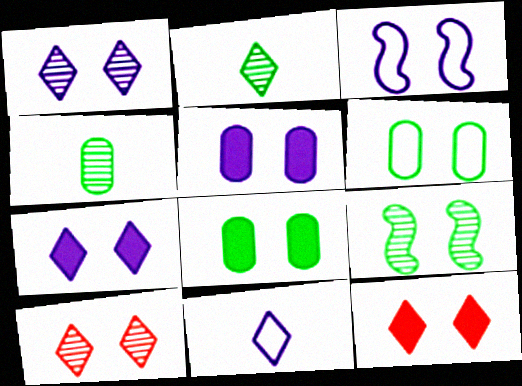[[1, 3, 5], 
[3, 8, 10]]